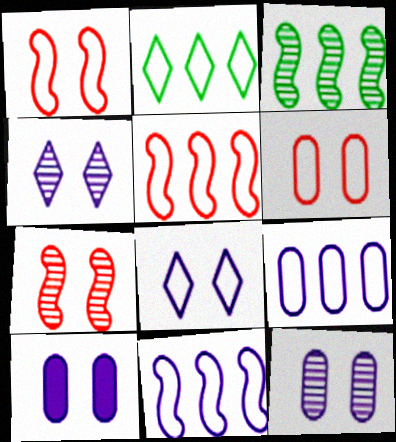[[2, 5, 9]]